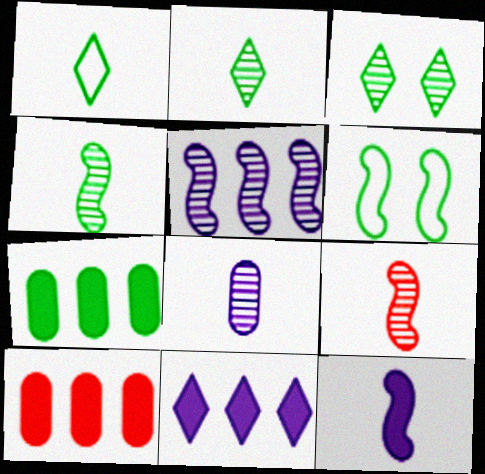[[2, 6, 7], 
[2, 8, 9]]